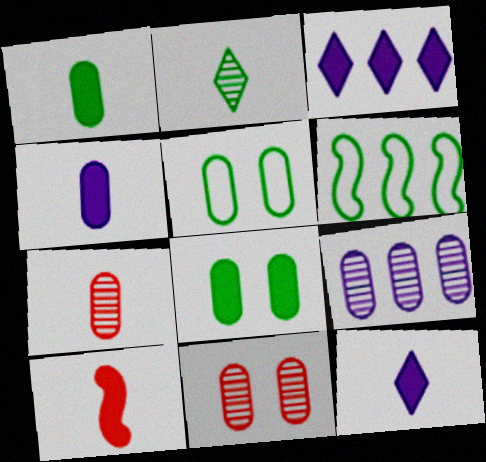[[1, 10, 12], 
[2, 6, 8], 
[3, 8, 10], 
[6, 11, 12]]